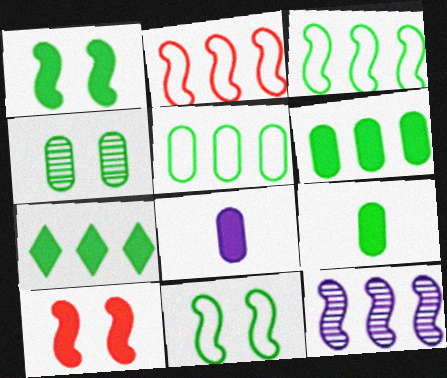[[1, 7, 9], 
[4, 5, 9], 
[7, 8, 10]]